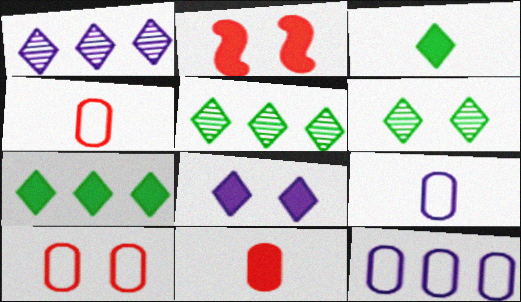[[2, 5, 9]]